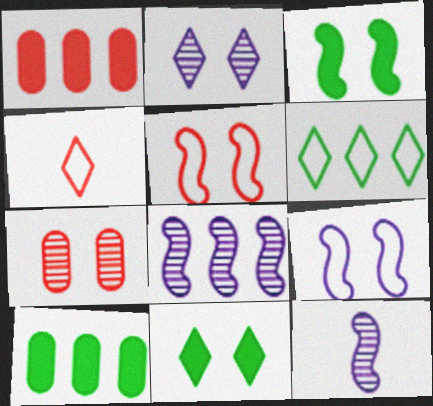[[1, 6, 8], 
[7, 9, 11]]